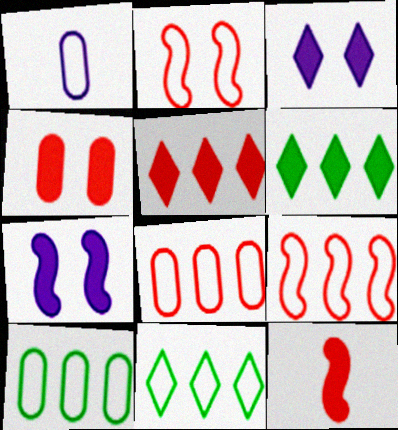[[1, 2, 11], 
[4, 5, 12]]